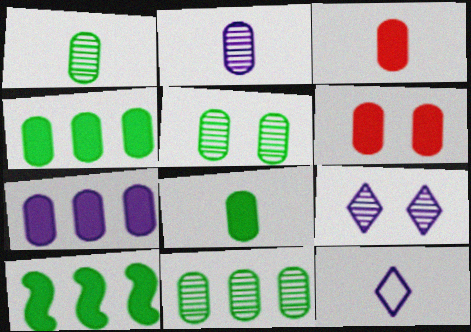[[1, 5, 11], 
[6, 7, 8]]